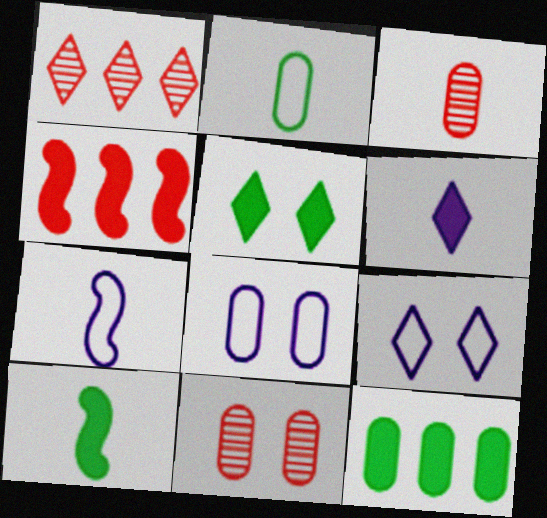[[1, 8, 10], 
[3, 8, 12], 
[5, 10, 12]]